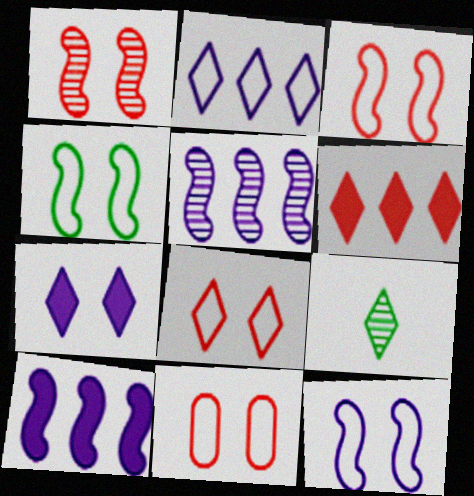[[3, 4, 12], 
[3, 8, 11], 
[9, 10, 11]]